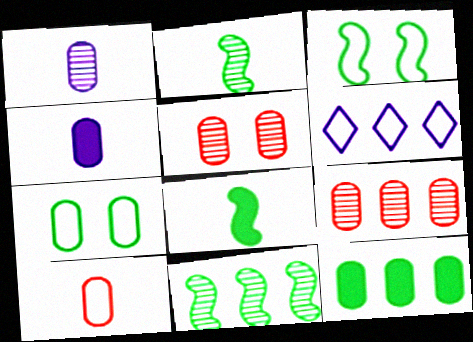[[3, 6, 10], 
[3, 8, 11], 
[4, 7, 9], 
[5, 6, 8]]